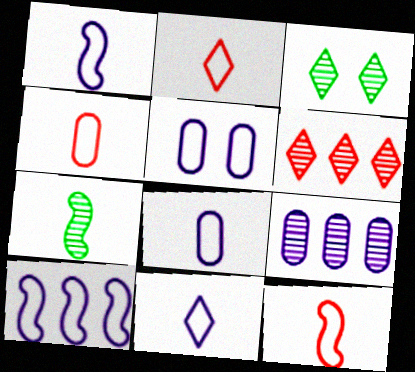[[1, 8, 11], 
[2, 4, 12], 
[5, 10, 11]]